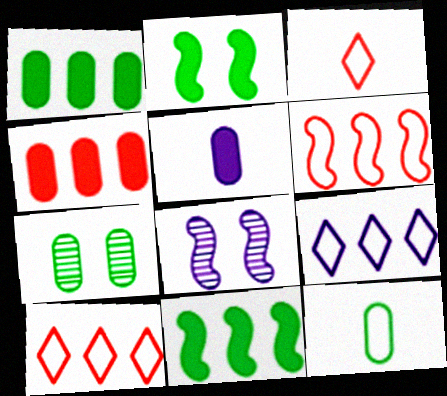[[1, 3, 8], 
[1, 7, 12], 
[5, 8, 9]]